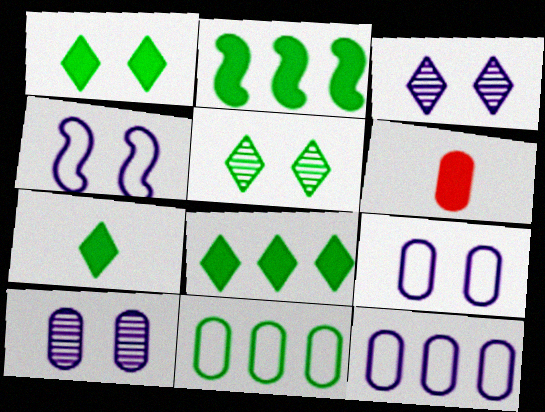[[1, 7, 8], 
[6, 10, 11]]